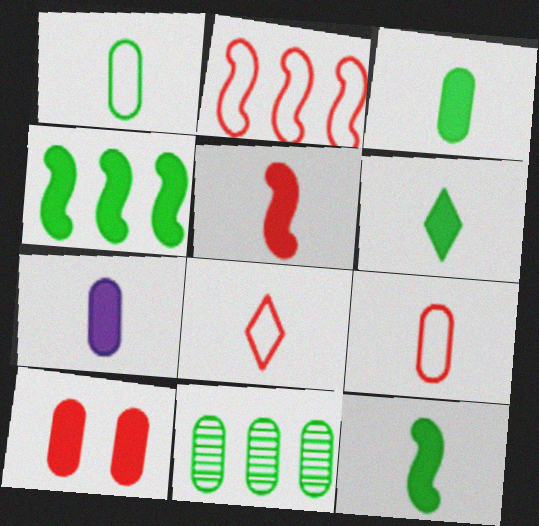[[3, 6, 12], 
[5, 6, 7]]